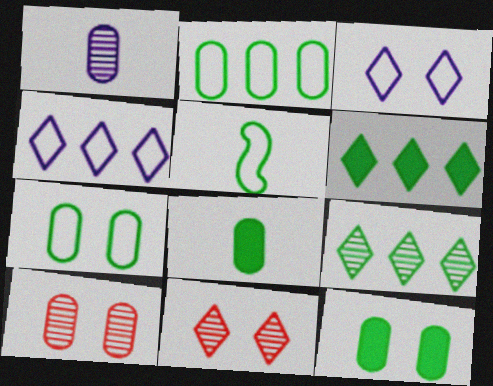[[5, 9, 12]]